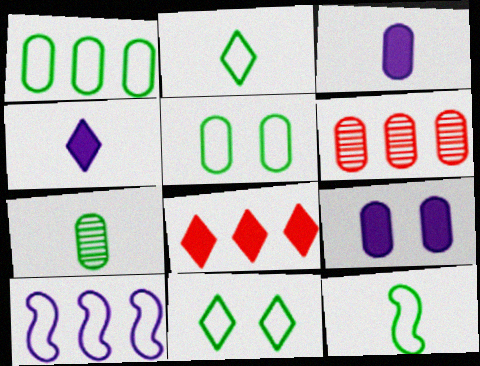[[1, 11, 12], 
[3, 5, 6]]